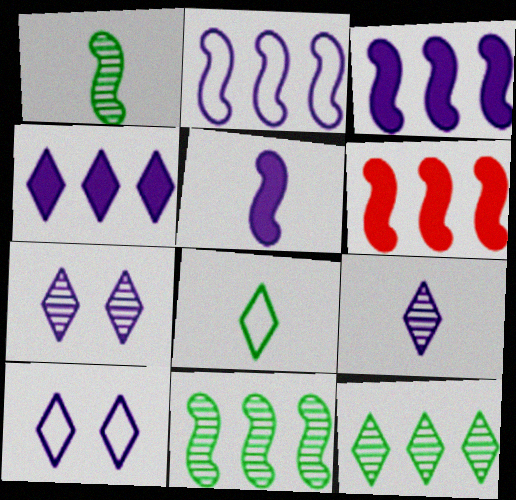[[2, 6, 11], 
[4, 9, 10]]